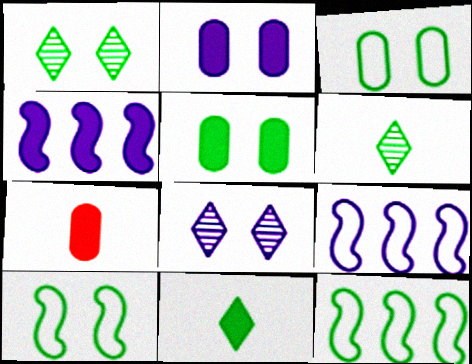[[1, 5, 10], 
[1, 7, 9], 
[5, 6, 12], 
[7, 8, 12]]